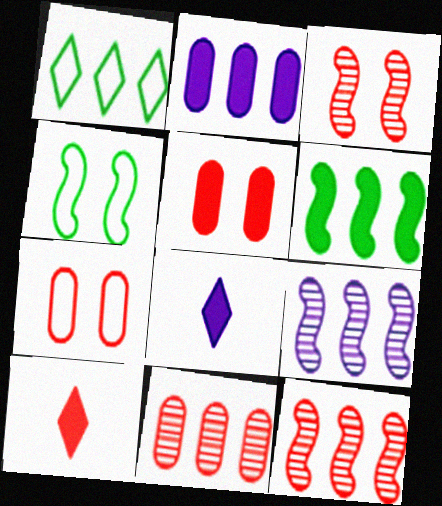[[1, 2, 12], 
[4, 8, 11], 
[5, 6, 8], 
[7, 10, 12]]